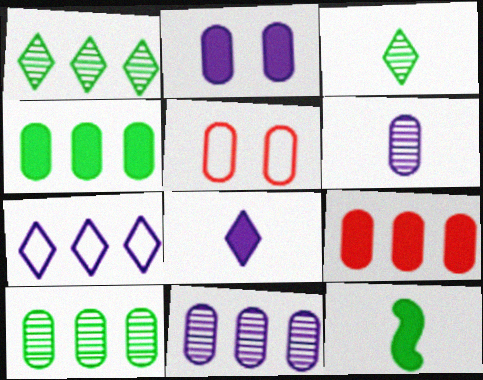[[4, 5, 6]]